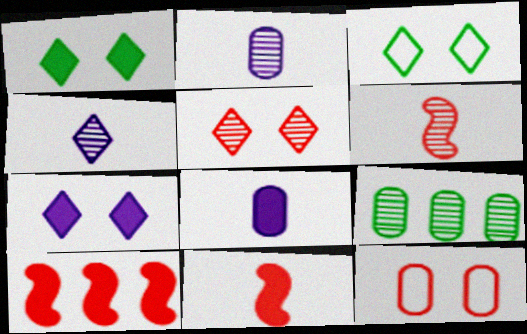[[1, 8, 10], 
[2, 3, 10], 
[3, 5, 7], 
[8, 9, 12]]